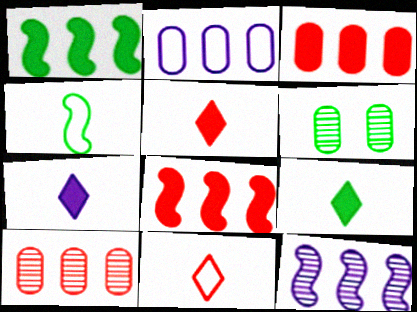[[5, 7, 9]]